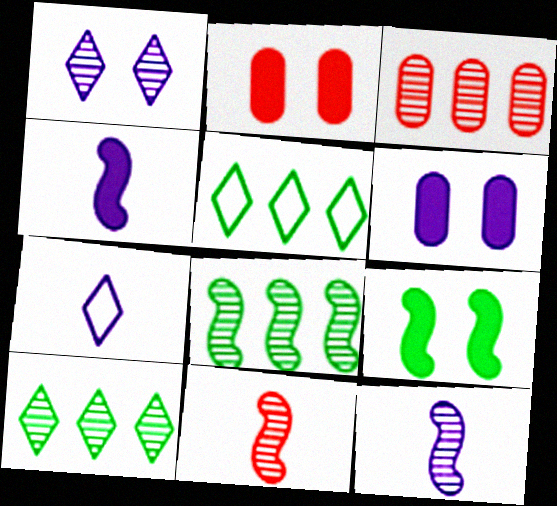[[2, 5, 12], 
[2, 7, 8], 
[3, 7, 9], 
[5, 6, 11]]